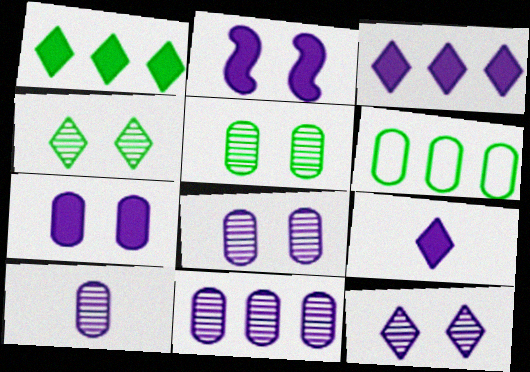[[8, 10, 11]]